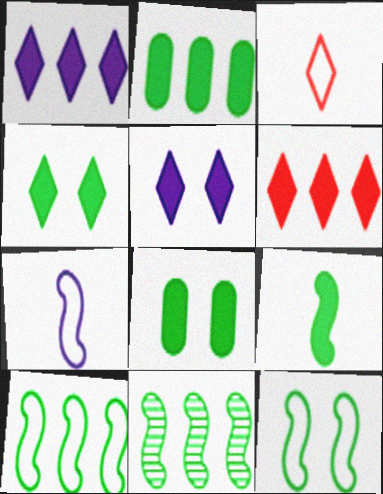[[2, 4, 9], 
[9, 11, 12]]